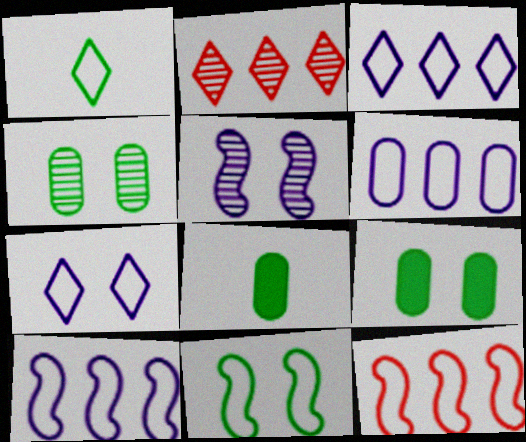[[3, 6, 10]]